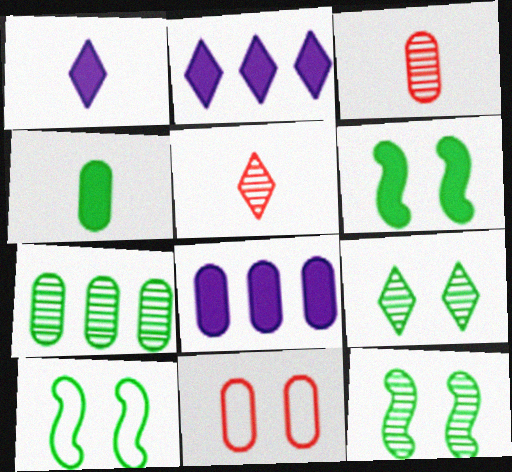[[2, 3, 10], 
[5, 8, 10], 
[6, 10, 12]]